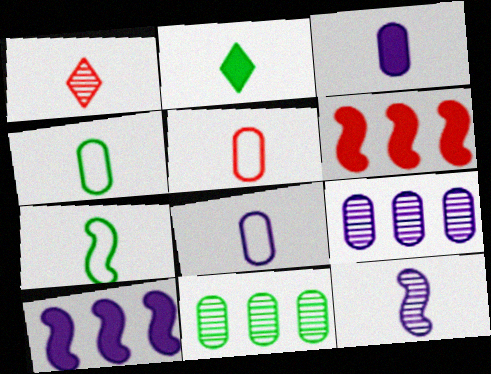[[1, 3, 7], 
[2, 5, 12], 
[4, 5, 8]]